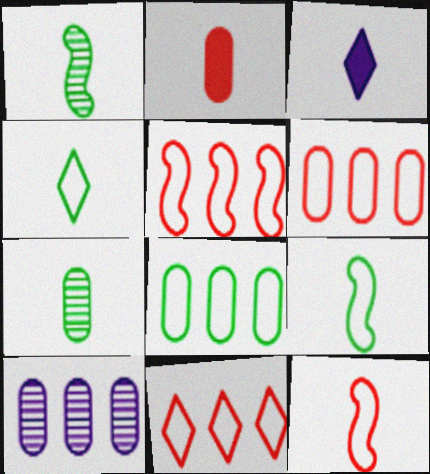[[3, 7, 12], 
[5, 6, 11]]